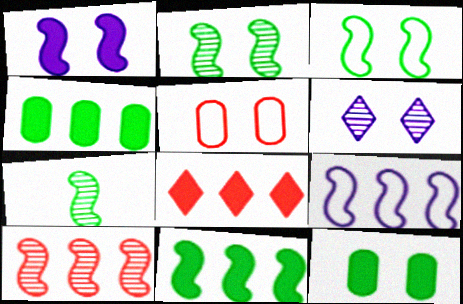[[3, 7, 11], 
[9, 10, 11]]